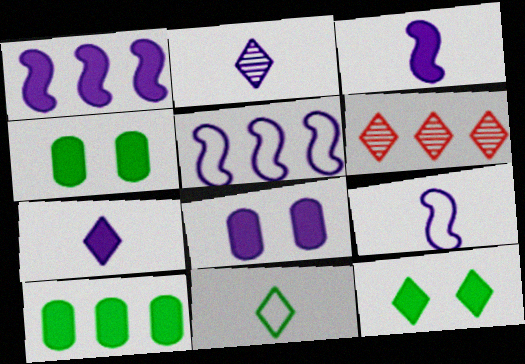[[1, 7, 8], 
[2, 5, 8], 
[4, 6, 9], 
[5, 6, 10]]